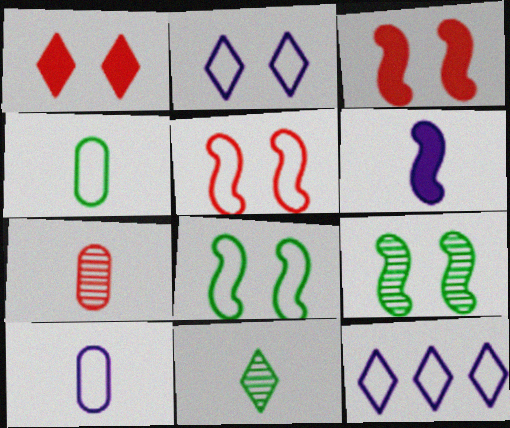[[1, 11, 12], 
[4, 5, 12]]